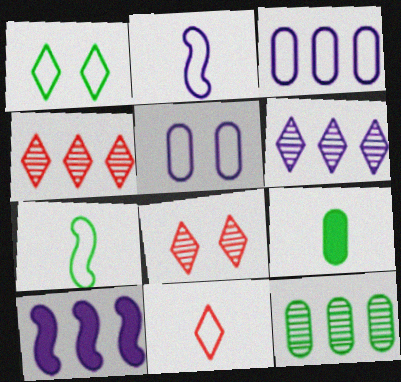[[3, 6, 10]]